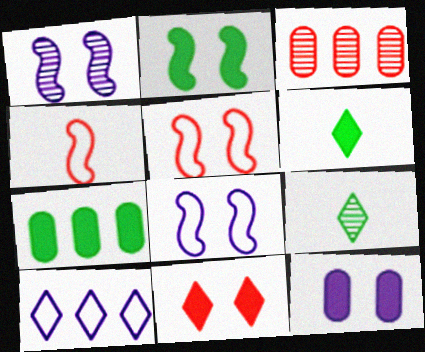[[1, 2, 5], 
[1, 3, 9], 
[2, 6, 7], 
[2, 11, 12], 
[3, 4, 11], 
[3, 6, 8], 
[9, 10, 11]]